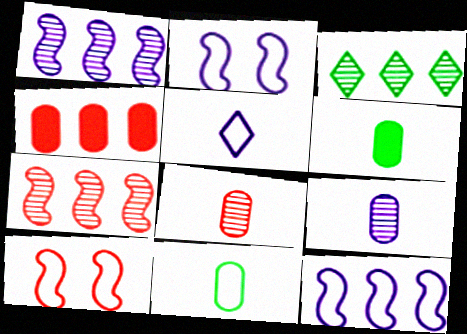[[3, 4, 12]]